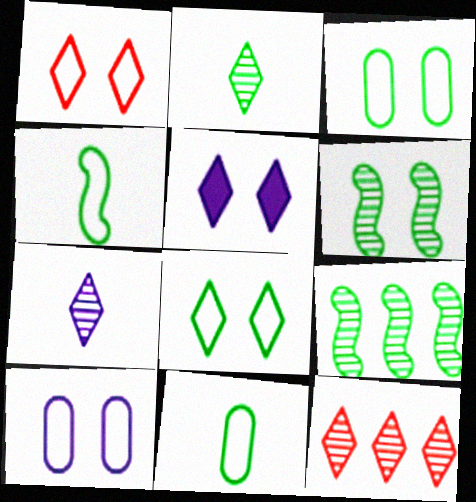[]